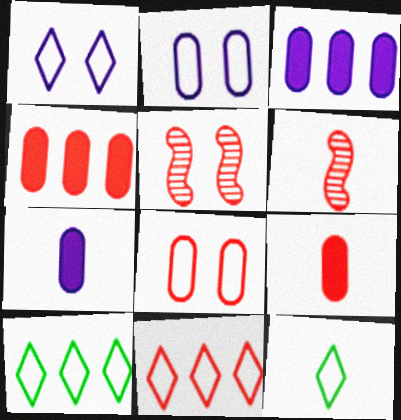[[1, 11, 12], 
[3, 5, 12], 
[5, 7, 10], 
[5, 9, 11], 
[6, 7, 12]]